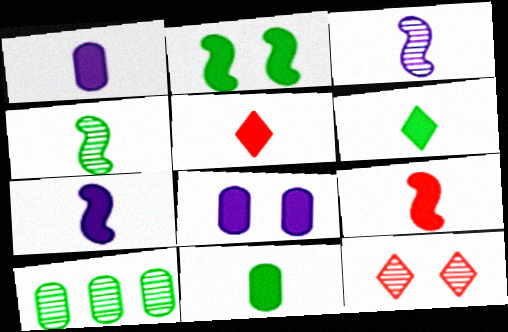[[1, 6, 9], 
[3, 10, 12], 
[5, 7, 11]]